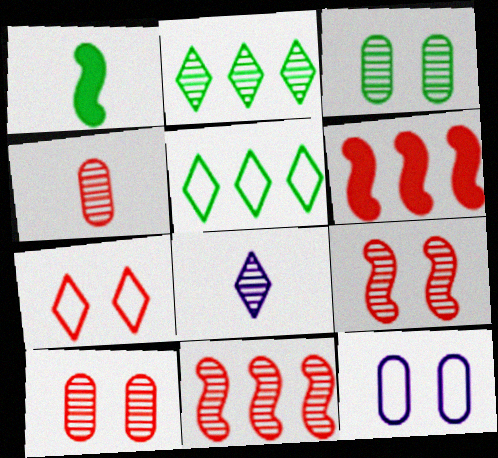[[1, 3, 5], 
[3, 8, 11], 
[4, 6, 7]]